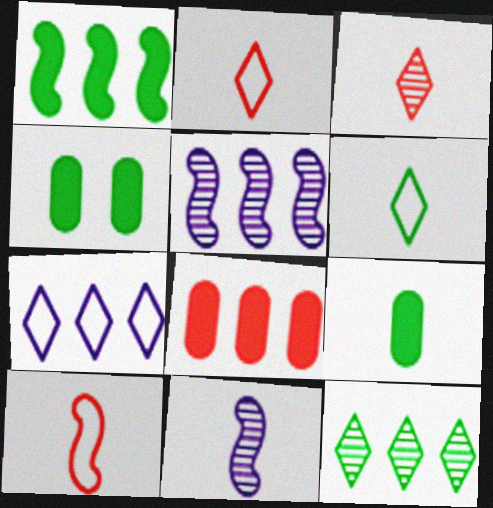[[2, 4, 5], 
[2, 9, 11]]